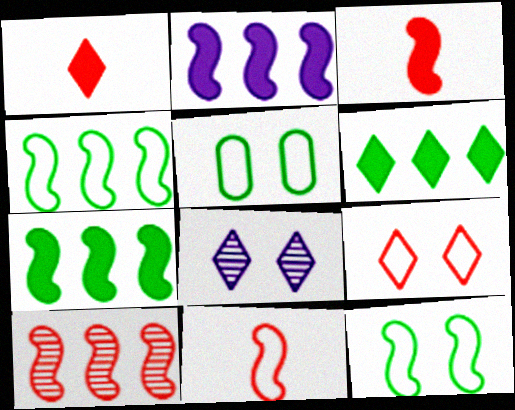[[2, 4, 10]]